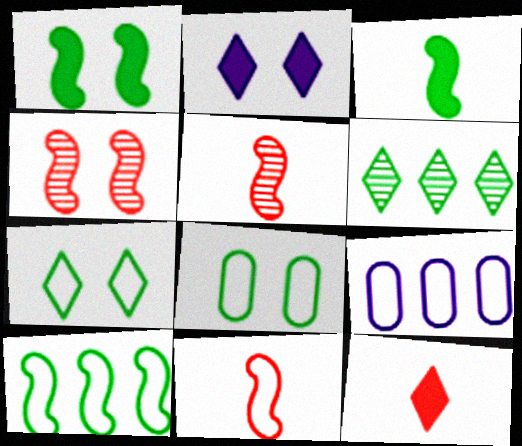[[2, 4, 8], 
[3, 6, 8], 
[7, 9, 11]]